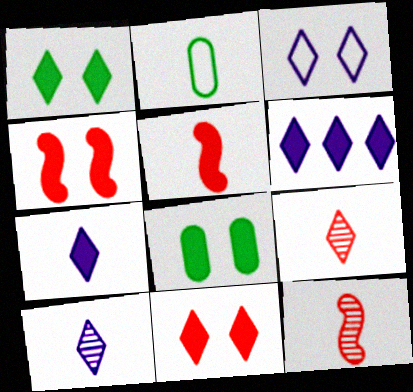[[2, 5, 10], 
[2, 7, 12], 
[3, 6, 10], 
[5, 6, 8]]